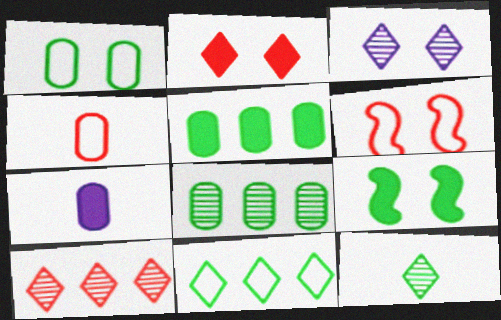[[3, 10, 12]]